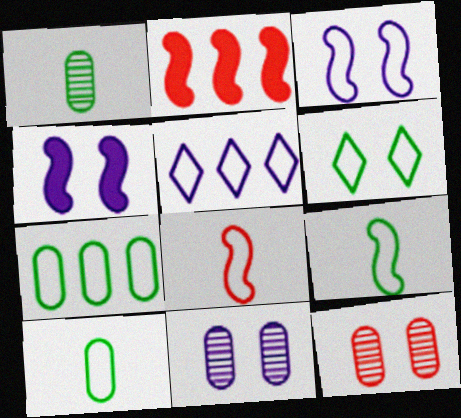[[4, 6, 12], 
[6, 7, 9]]